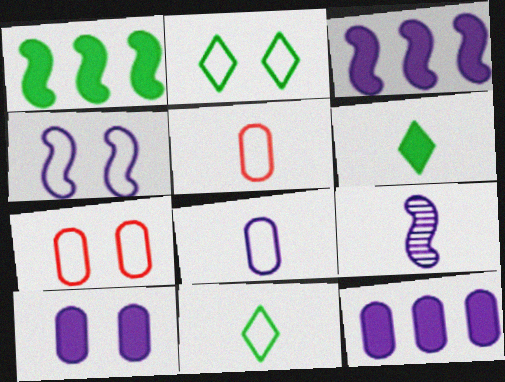[[2, 4, 7], 
[3, 4, 9], 
[5, 6, 9]]